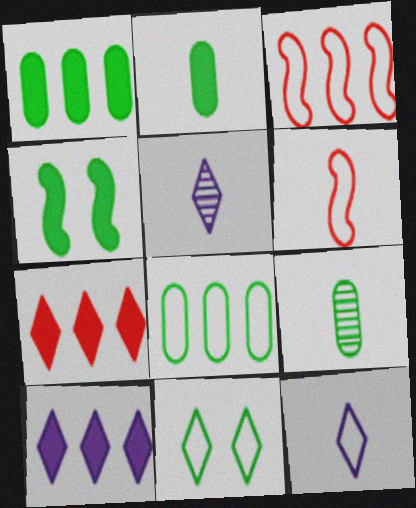[[2, 5, 6], 
[5, 7, 11]]